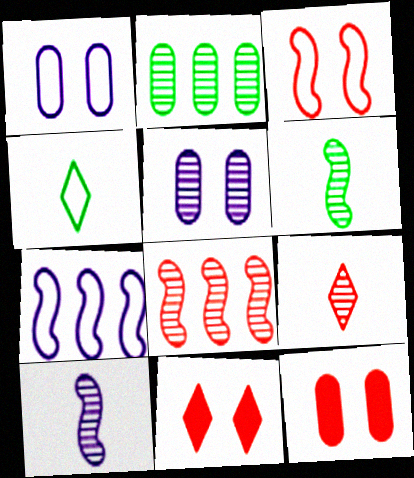[]